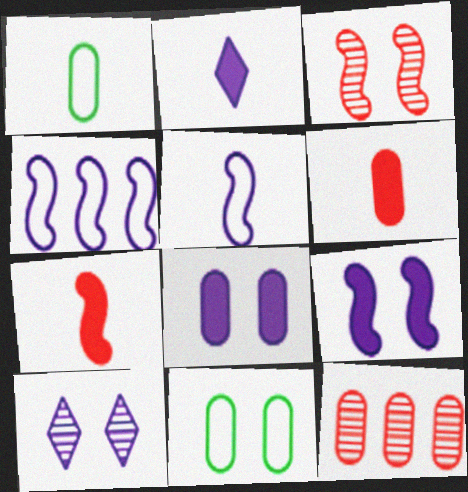[[1, 8, 12]]